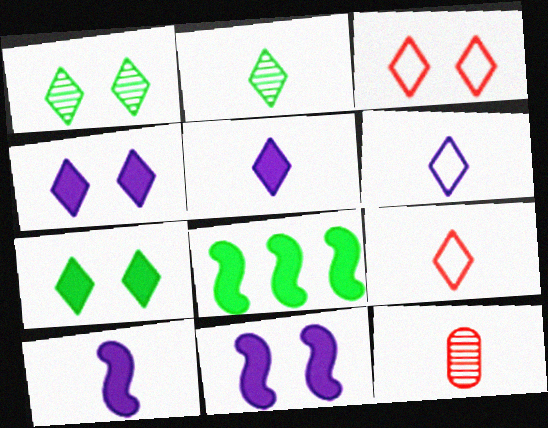[[1, 3, 4], 
[2, 5, 9]]